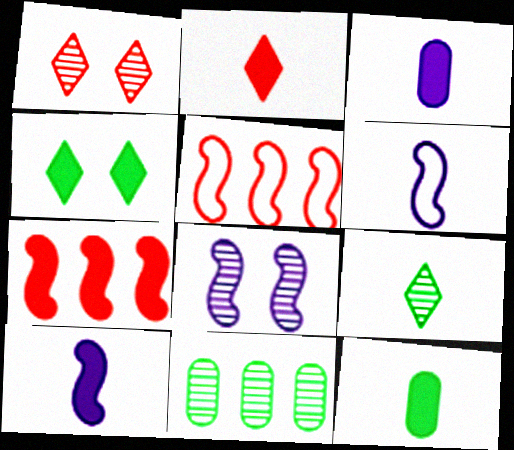[[2, 10, 12], 
[3, 4, 7]]